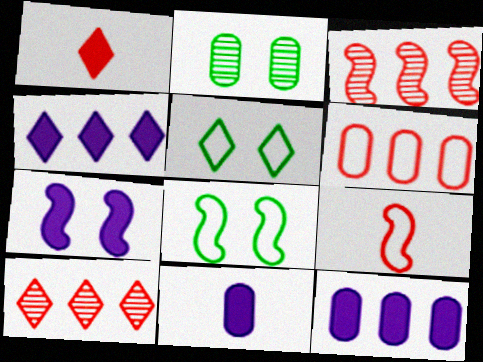[[2, 4, 9], 
[2, 6, 11], 
[3, 5, 11], 
[4, 7, 11], 
[8, 10, 11]]